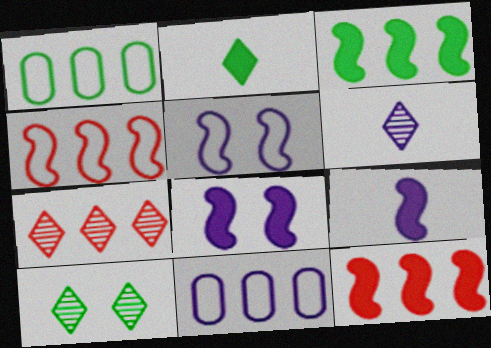[[3, 7, 11], 
[6, 7, 10], 
[6, 8, 11]]